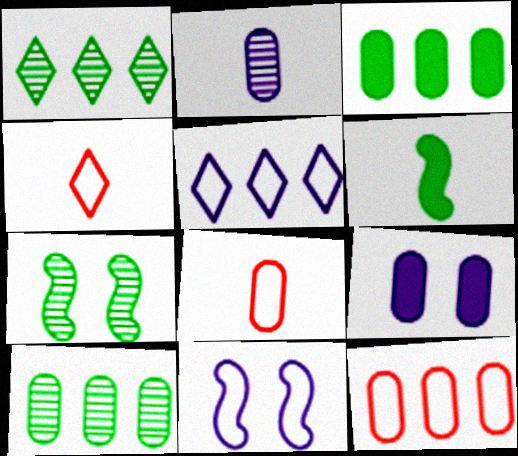[[2, 4, 6], 
[8, 9, 10]]